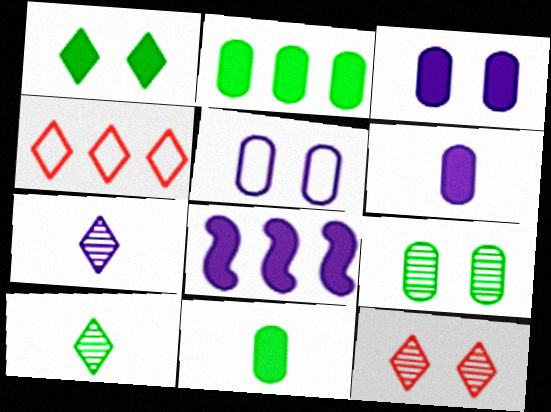[[1, 4, 7], 
[5, 7, 8]]